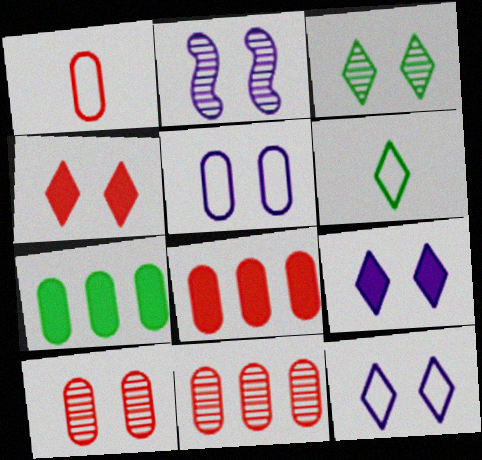[[1, 8, 10], 
[2, 3, 10], 
[2, 5, 9], 
[2, 6, 8], 
[3, 4, 12]]